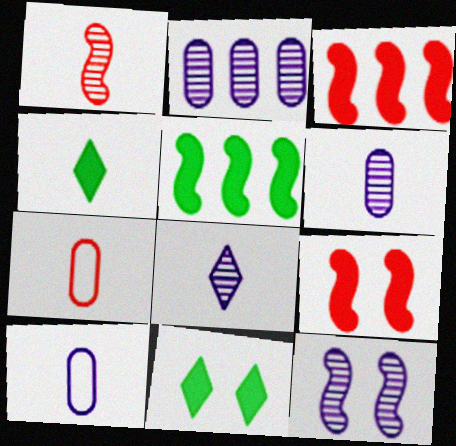[[1, 4, 10], 
[2, 8, 12]]